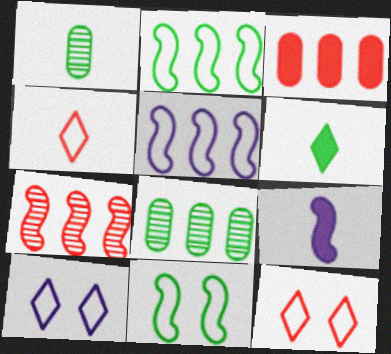[[1, 4, 9], 
[6, 8, 11], 
[7, 9, 11], 
[8, 9, 12]]